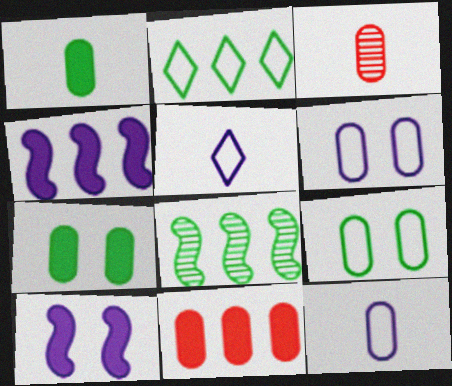[[1, 3, 12], 
[2, 3, 10]]